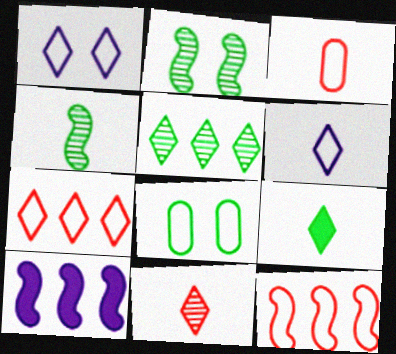[[6, 8, 12], 
[6, 9, 11], 
[8, 10, 11]]